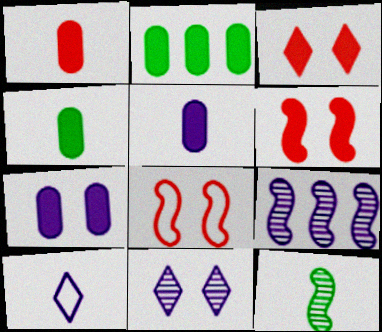[[1, 2, 7], 
[1, 4, 5], 
[1, 10, 12], 
[7, 9, 10]]